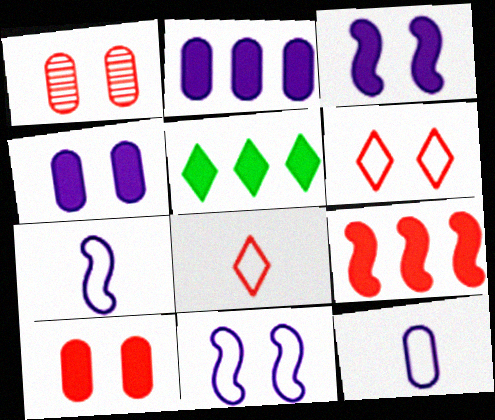[[1, 5, 7], 
[1, 8, 9], 
[2, 5, 9]]